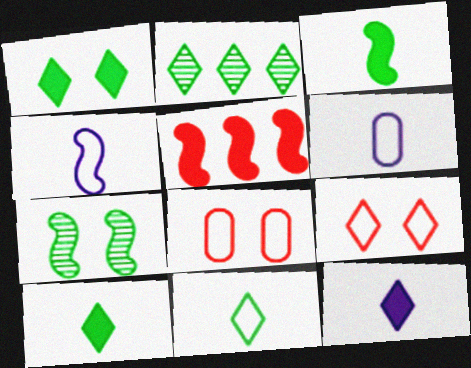[[1, 2, 11], 
[2, 9, 12], 
[4, 5, 7]]